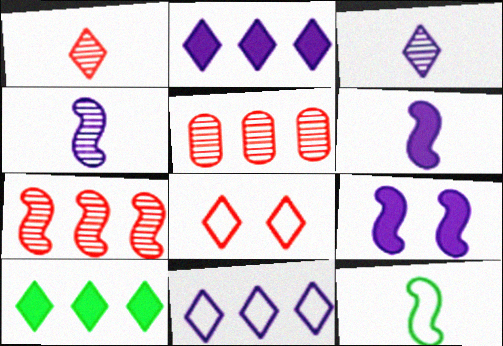[[3, 8, 10], 
[7, 9, 12]]